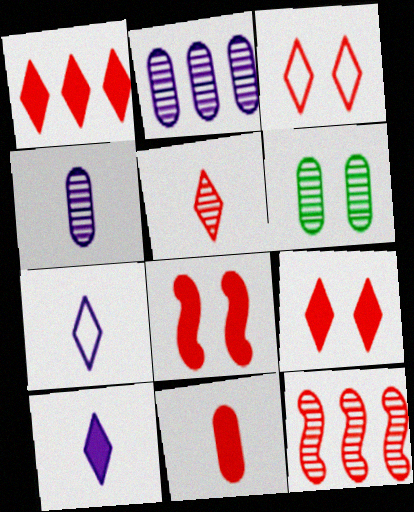[[1, 3, 5], 
[1, 8, 11], 
[3, 11, 12]]